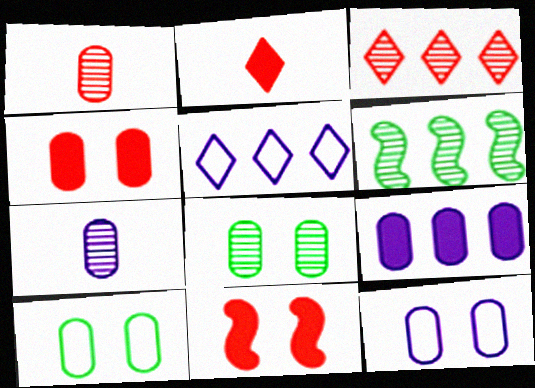[[1, 9, 10], 
[2, 6, 12], 
[4, 8, 12], 
[7, 9, 12]]